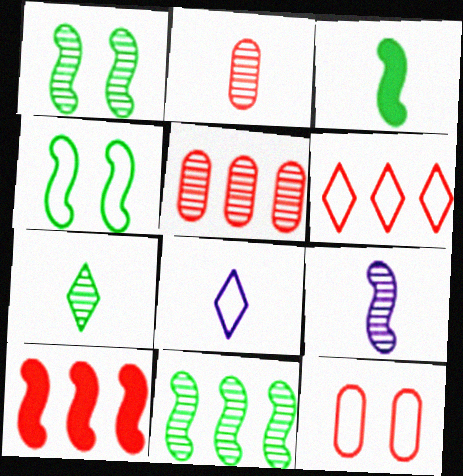[[2, 3, 8], 
[2, 7, 9], 
[3, 4, 11], 
[4, 9, 10], 
[5, 6, 10]]